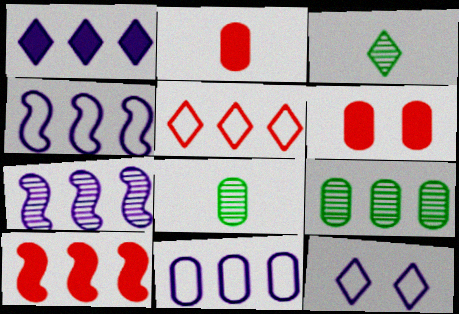[[1, 7, 11], 
[3, 4, 6], 
[6, 8, 11], 
[8, 10, 12]]